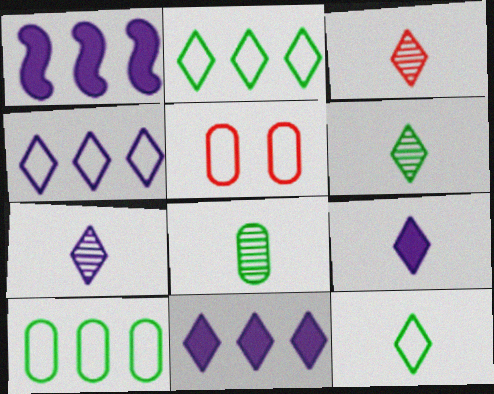[[1, 5, 6], 
[3, 6, 7], 
[3, 9, 12]]